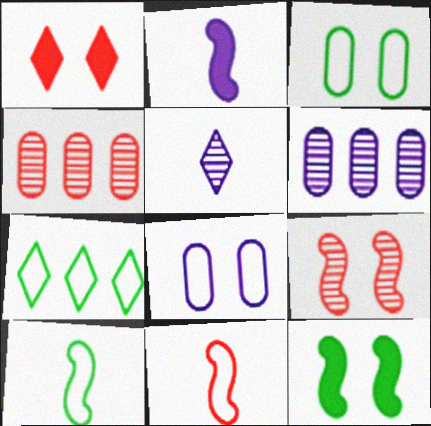[[1, 4, 11], 
[1, 5, 7], 
[1, 6, 10], 
[3, 7, 10], 
[7, 8, 11]]